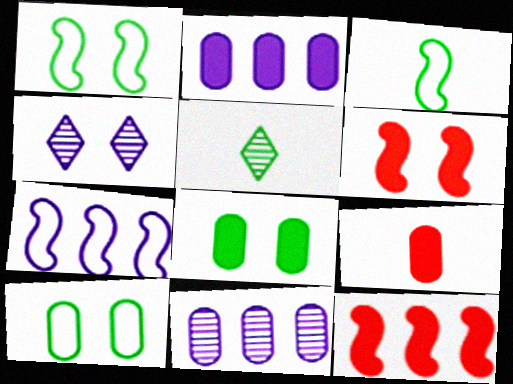[[2, 8, 9], 
[4, 6, 10], 
[9, 10, 11]]